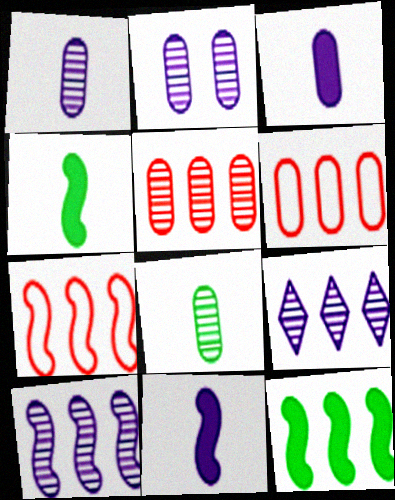[[2, 5, 8], 
[6, 9, 12], 
[7, 10, 12]]